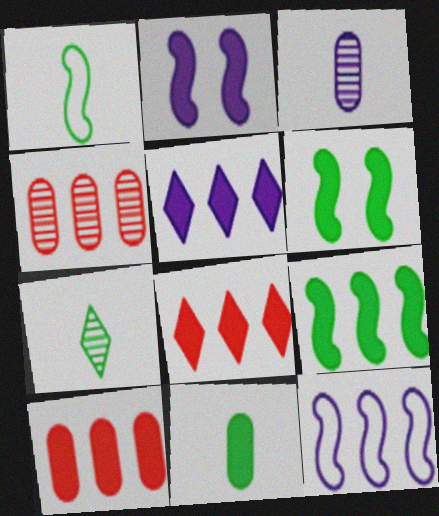[[1, 7, 11], 
[2, 8, 11], 
[5, 9, 10]]